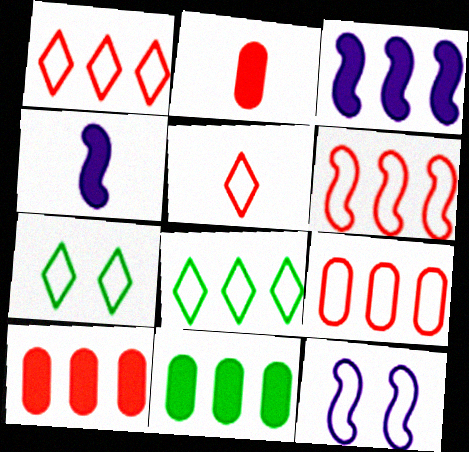[[1, 6, 9]]